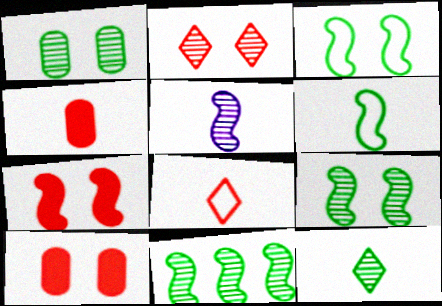[[1, 11, 12]]